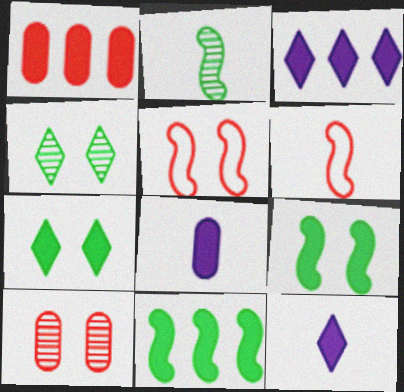[[1, 3, 11], 
[1, 9, 12]]